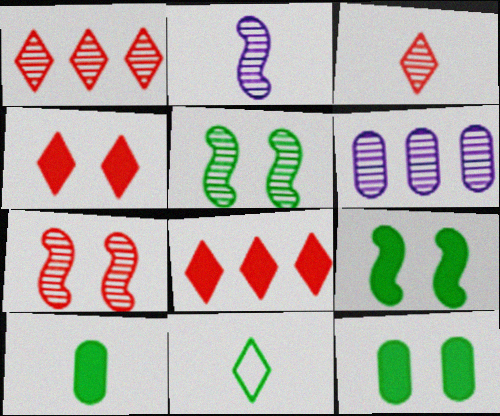[[3, 5, 6]]